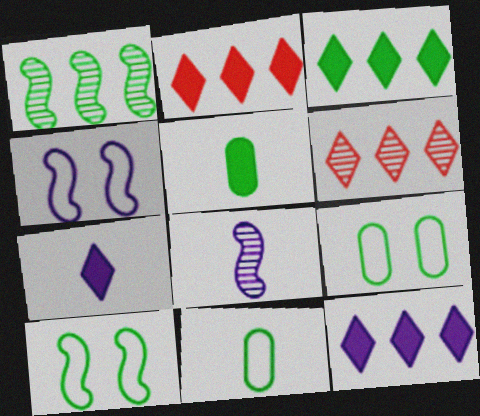[[2, 3, 12], 
[2, 8, 9], 
[4, 5, 6]]